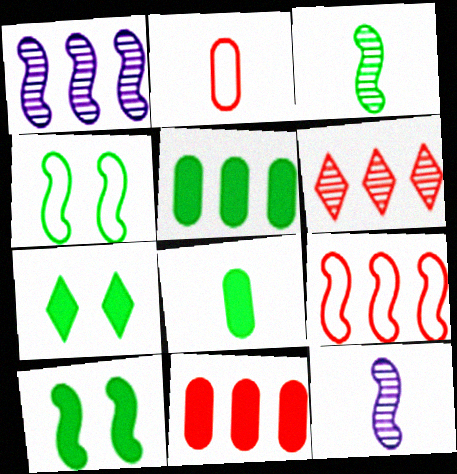[[1, 2, 7], 
[6, 9, 11], 
[9, 10, 12]]